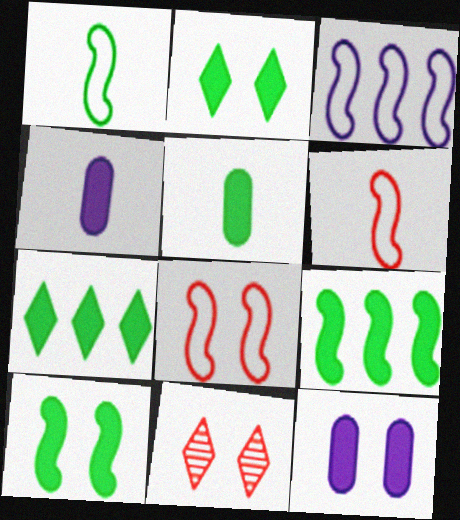[[1, 3, 8], 
[2, 5, 9], 
[3, 5, 11], 
[5, 7, 10]]